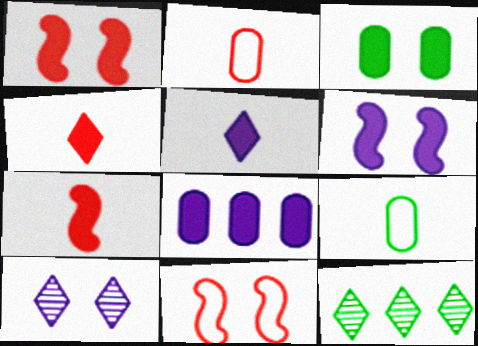[[2, 6, 12], 
[3, 10, 11], 
[5, 6, 8]]